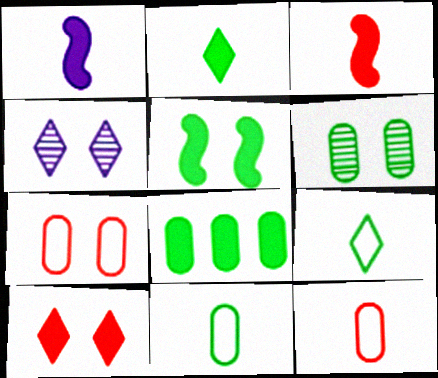[[1, 8, 10], 
[2, 5, 8], 
[4, 5, 7], 
[6, 8, 11]]